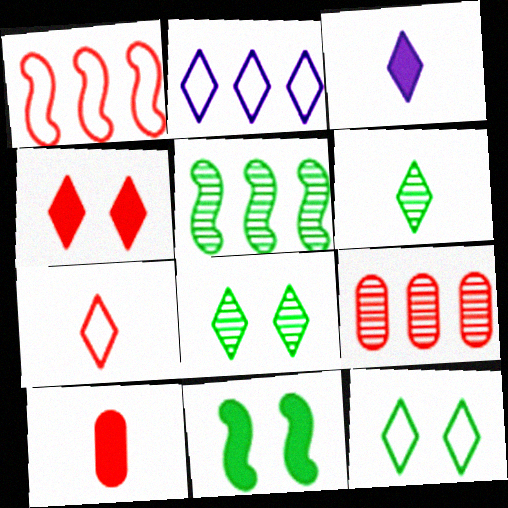[[2, 4, 6], 
[2, 7, 12], 
[3, 6, 7]]